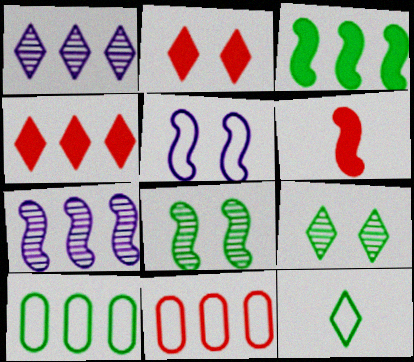[[1, 2, 12], 
[1, 3, 11], 
[4, 7, 10], 
[5, 11, 12]]